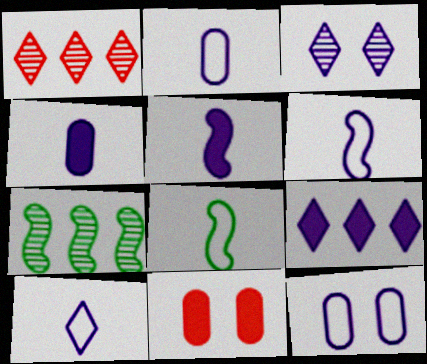[[2, 6, 10], 
[3, 9, 10], 
[7, 10, 11]]